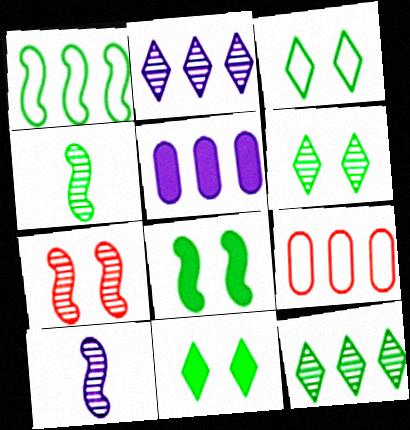[[1, 4, 8], 
[3, 6, 11], 
[9, 10, 11]]